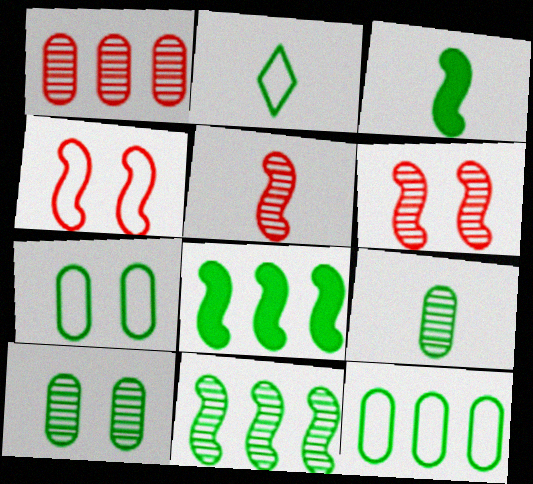[[2, 3, 9], 
[2, 8, 10]]